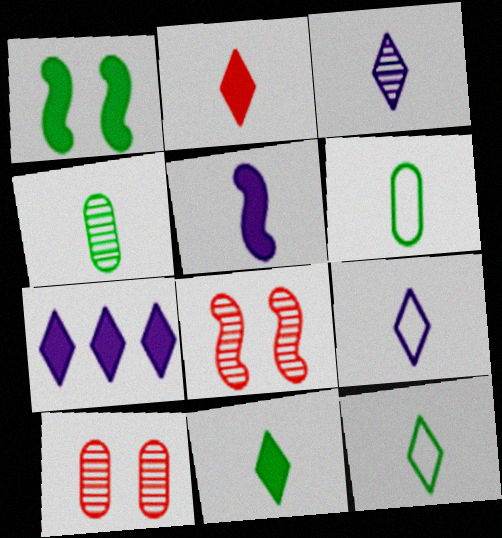[[2, 3, 12], 
[6, 7, 8]]